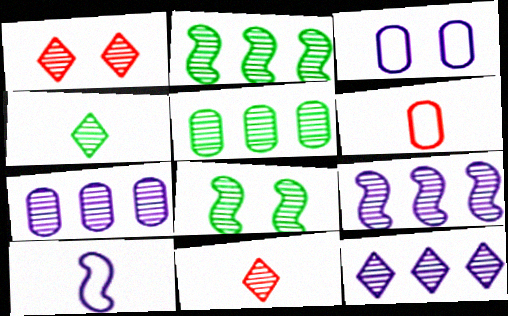[[1, 4, 12], 
[4, 5, 8], 
[7, 8, 11], 
[7, 9, 12]]